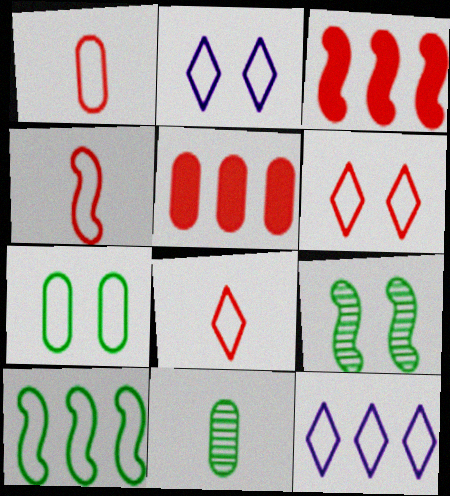[[1, 2, 10], 
[1, 4, 8], 
[2, 3, 11], 
[4, 7, 12]]